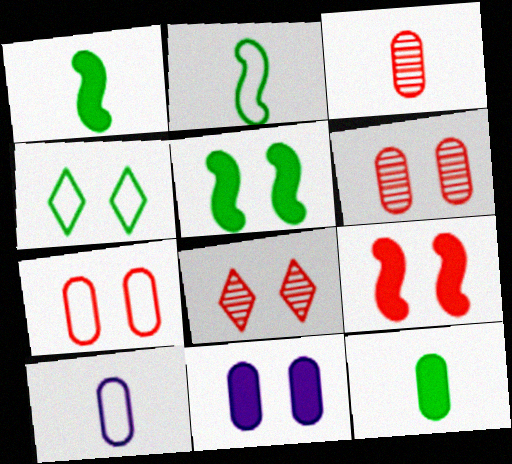[[3, 10, 12], 
[7, 8, 9]]